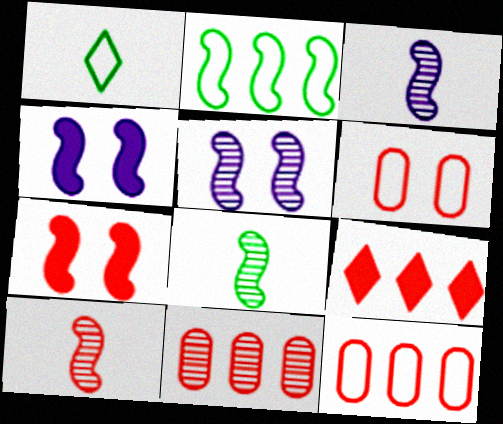[[1, 4, 11], 
[2, 3, 7], 
[2, 4, 10], 
[3, 8, 10], 
[6, 9, 10]]